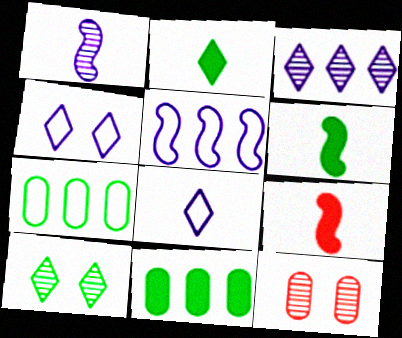[[2, 5, 12], 
[6, 7, 10]]